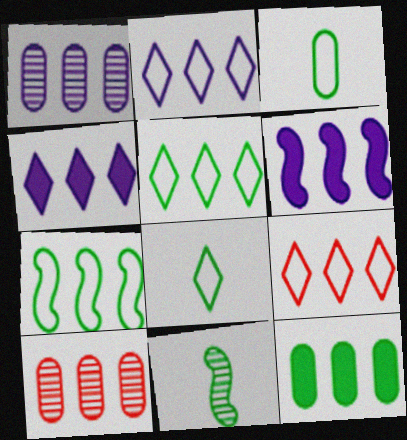[[1, 2, 6], 
[2, 5, 9], 
[4, 7, 10], 
[5, 6, 10]]